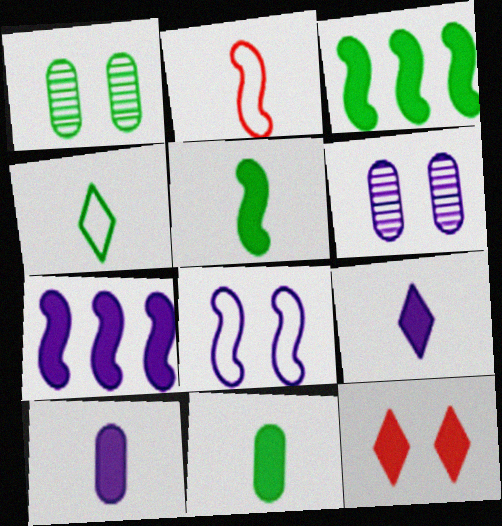[[1, 3, 4], 
[1, 8, 12], 
[3, 10, 12], 
[7, 11, 12]]